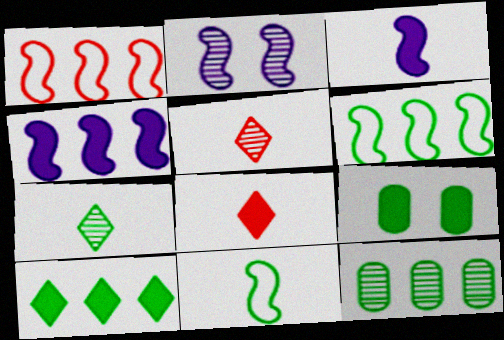[[2, 5, 12], 
[4, 8, 9], 
[6, 7, 9], 
[6, 10, 12]]